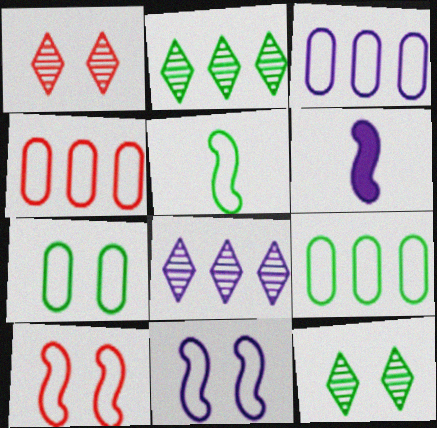[[1, 6, 9], 
[3, 4, 9], 
[4, 6, 12]]